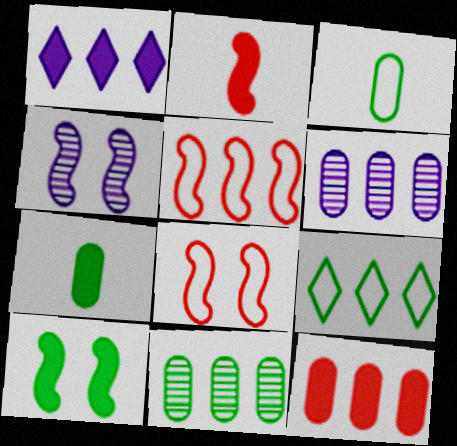[[1, 5, 11], 
[4, 8, 10]]